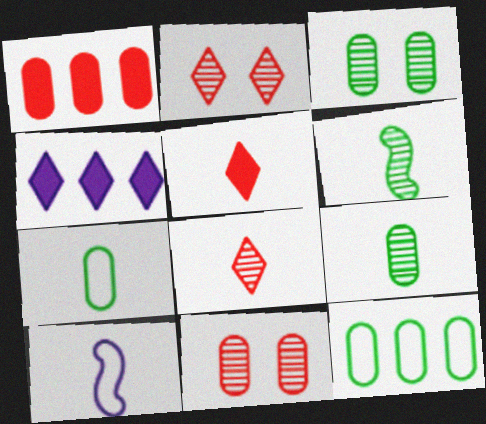[[5, 9, 10]]